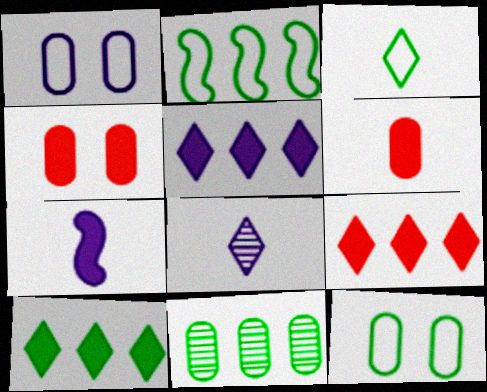[[1, 6, 11], 
[2, 3, 12], 
[2, 4, 8], 
[2, 10, 11], 
[4, 7, 10], 
[5, 9, 10]]